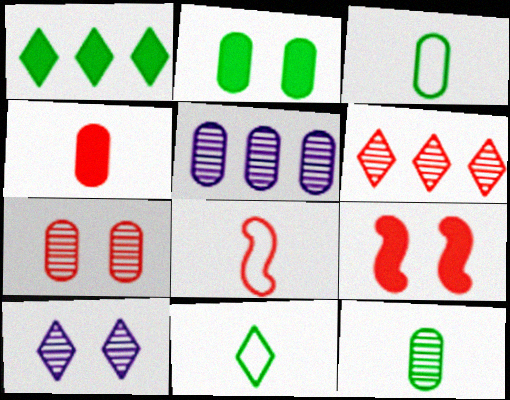[[5, 7, 12], 
[5, 9, 11]]